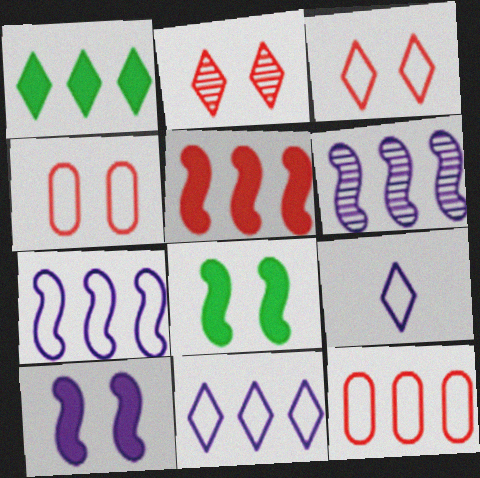[[1, 2, 9], 
[1, 6, 12]]